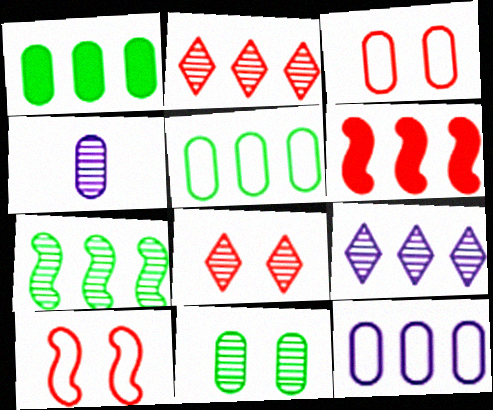[[1, 3, 4], 
[4, 7, 8], 
[5, 6, 9]]